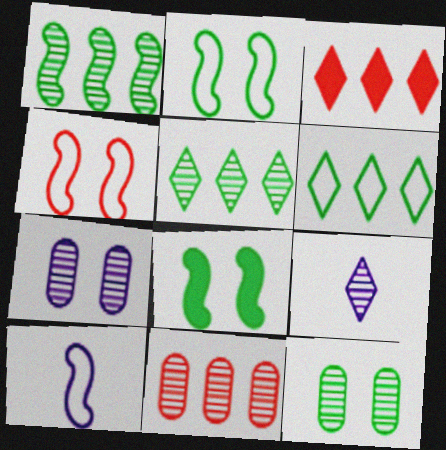[[3, 10, 12]]